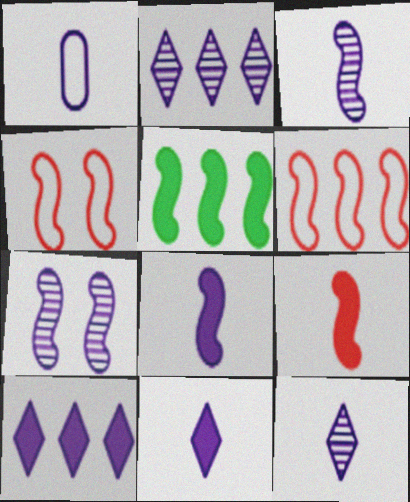[[1, 3, 11], 
[1, 7, 10], 
[1, 8, 12], 
[3, 4, 5]]